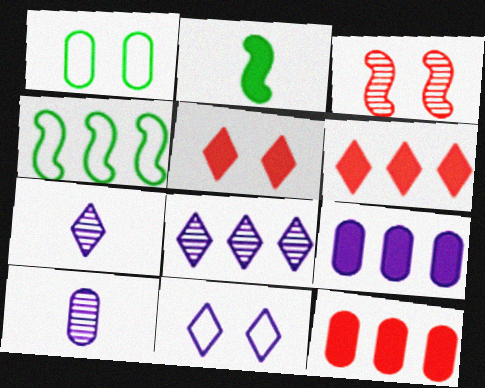[[1, 10, 12], 
[2, 5, 9], 
[4, 5, 10], 
[4, 8, 12]]